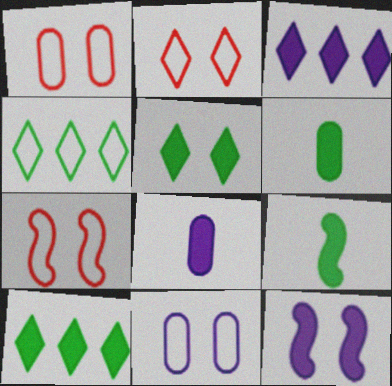[[1, 2, 7], 
[3, 8, 12]]